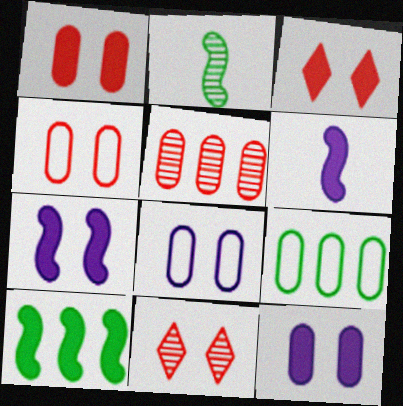[[6, 9, 11]]